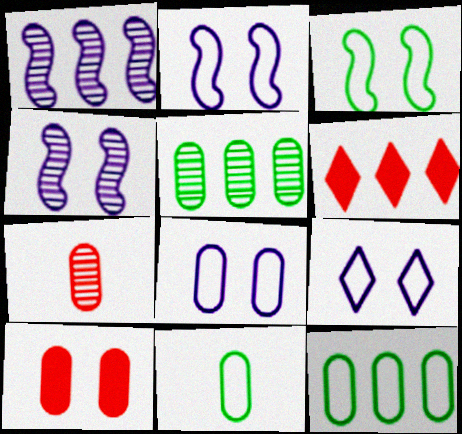[[1, 6, 12], 
[2, 8, 9], 
[4, 6, 11]]